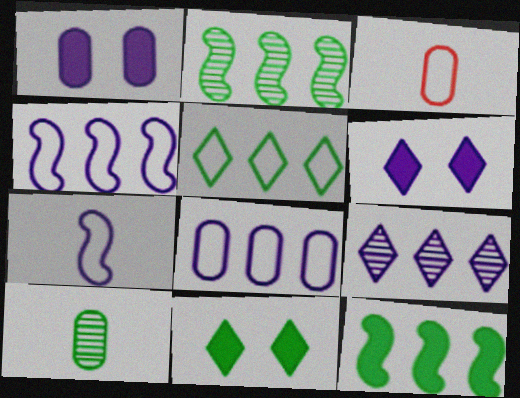[[1, 7, 9], 
[2, 3, 6]]